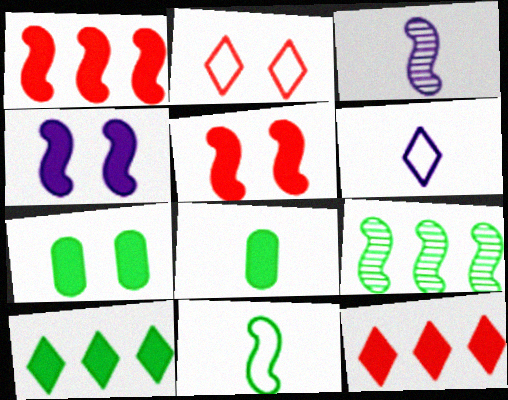[[4, 8, 12]]